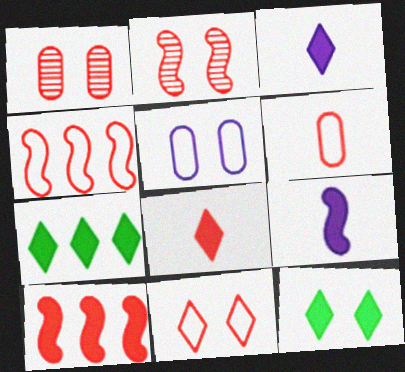[[1, 4, 8], 
[2, 5, 12], 
[4, 6, 11]]